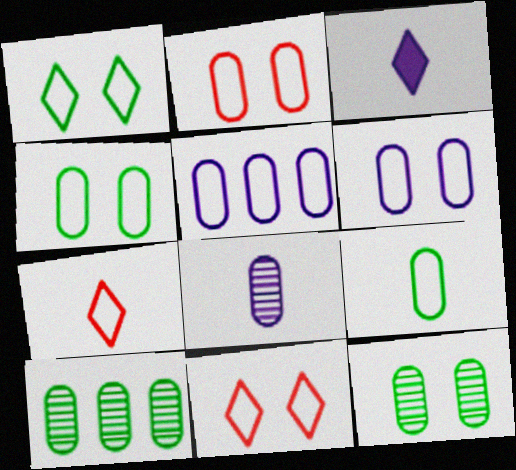[[2, 4, 6], 
[2, 5, 9]]